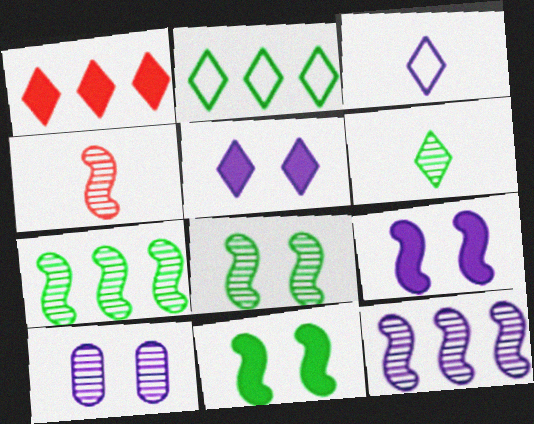[[4, 8, 12]]